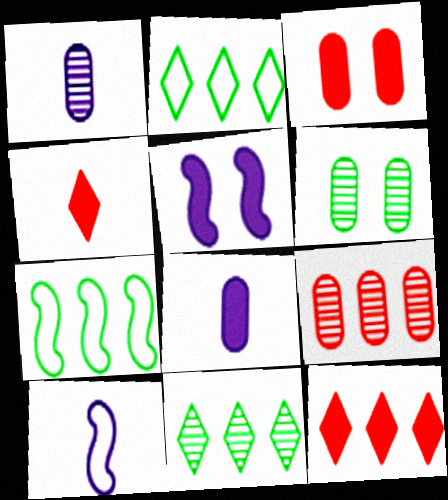[[1, 6, 9], 
[3, 10, 11], 
[6, 10, 12]]